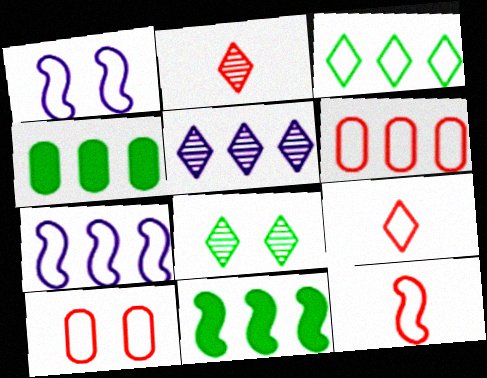[[1, 2, 4], 
[2, 5, 8], 
[3, 6, 7], 
[5, 6, 11]]